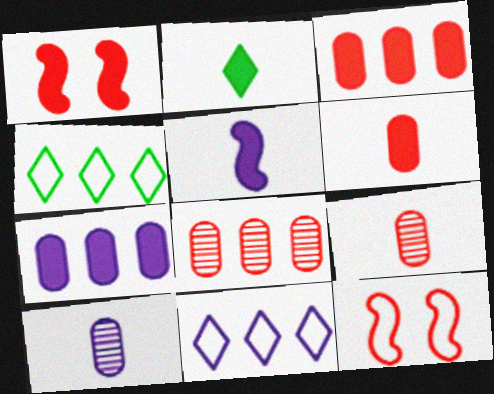[[1, 2, 7], 
[1, 4, 10], 
[2, 5, 6]]